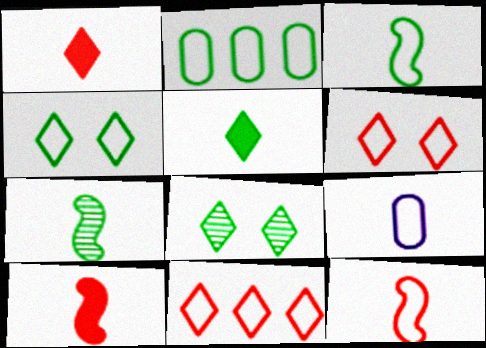[[1, 7, 9], 
[2, 3, 4]]